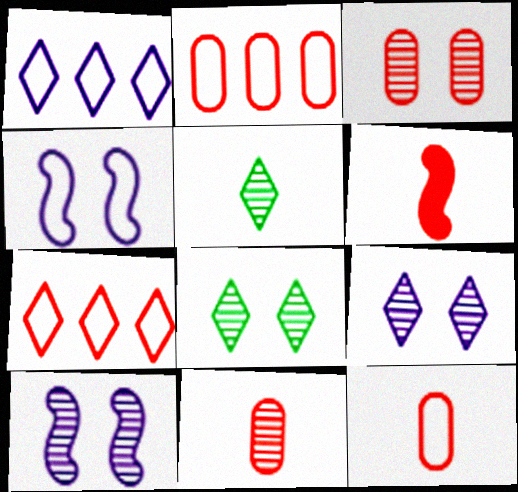[[3, 6, 7], 
[3, 8, 10]]